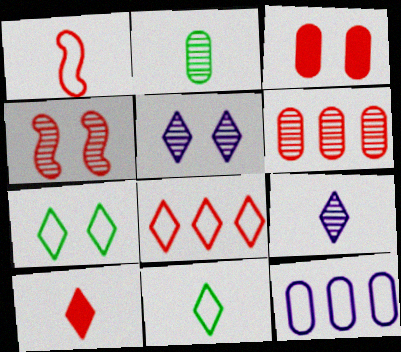[[1, 7, 12], 
[2, 3, 12], 
[9, 10, 11]]